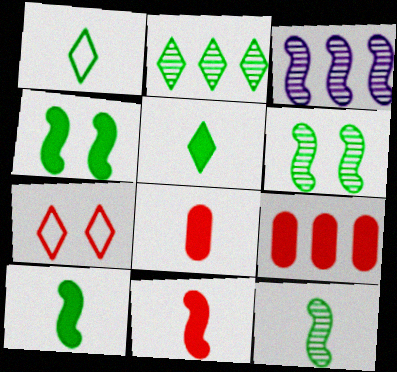[]